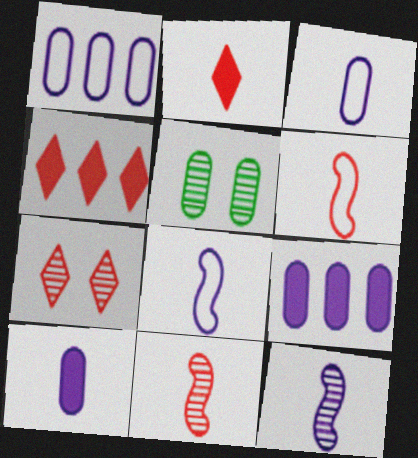[[4, 5, 8]]